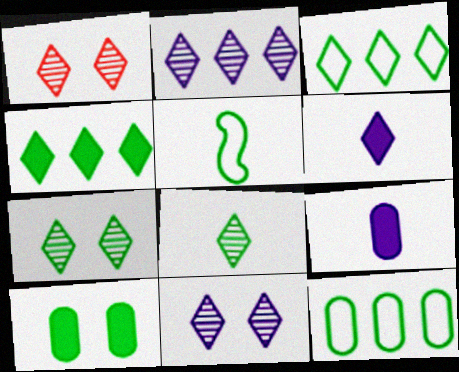[[1, 2, 8], 
[1, 3, 6], 
[1, 7, 11]]